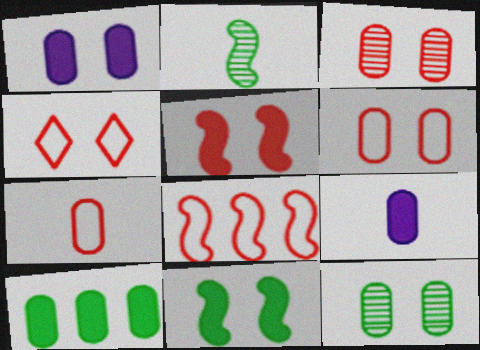[[1, 6, 12], 
[3, 4, 5], 
[4, 7, 8]]